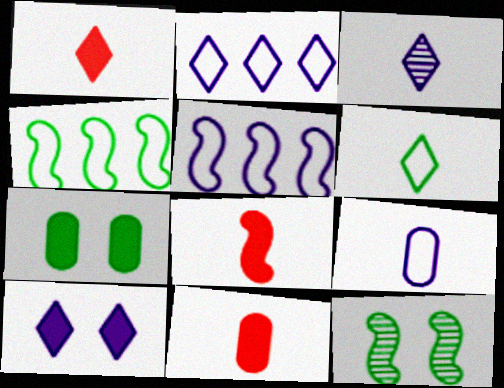[[1, 3, 6], 
[1, 8, 11], 
[2, 3, 10], 
[2, 11, 12], 
[5, 8, 12]]